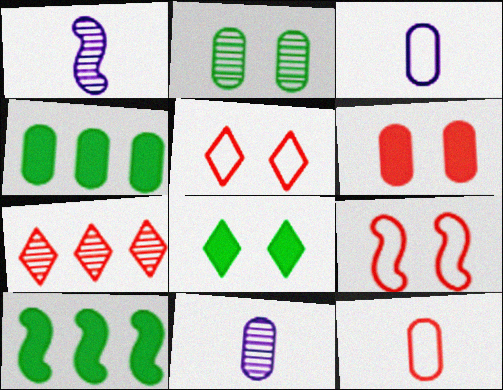[[1, 2, 7], 
[1, 4, 5], 
[1, 9, 10], 
[5, 10, 11]]